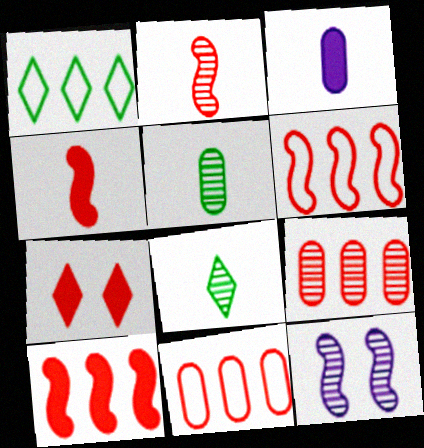[[2, 7, 11], 
[8, 9, 12]]